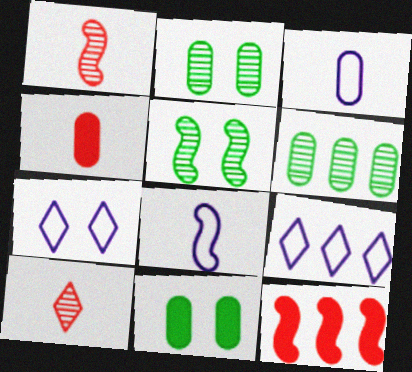[[1, 9, 11], 
[4, 5, 9], 
[5, 8, 12], 
[6, 9, 12]]